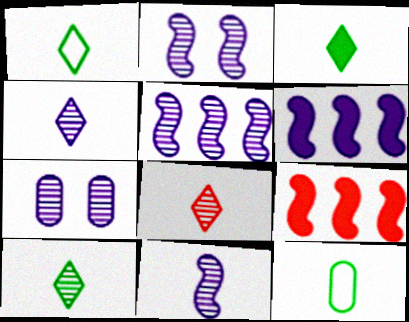[[1, 3, 10], 
[1, 7, 9], 
[2, 5, 11], 
[4, 5, 7], 
[4, 8, 10]]